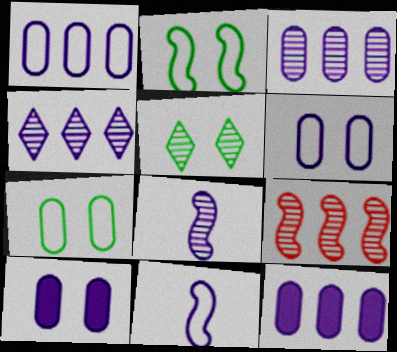[[1, 3, 12], 
[4, 10, 11]]